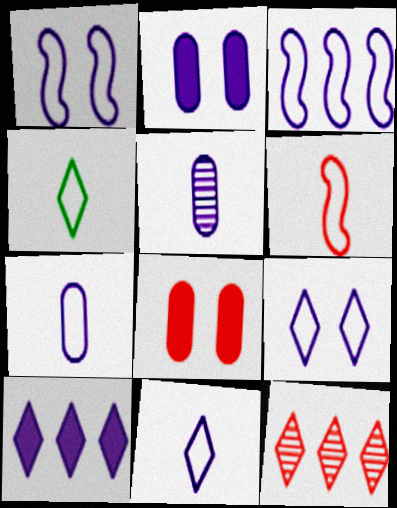[[1, 5, 10], 
[3, 7, 9], 
[4, 6, 7], 
[6, 8, 12]]